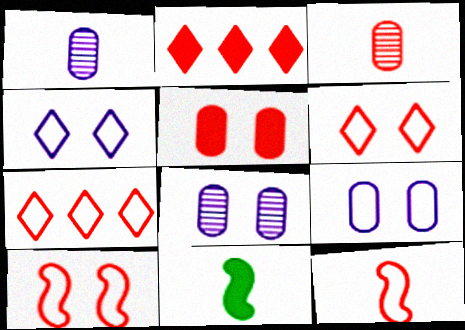[[2, 3, 10], 
[7, 8, 11]]